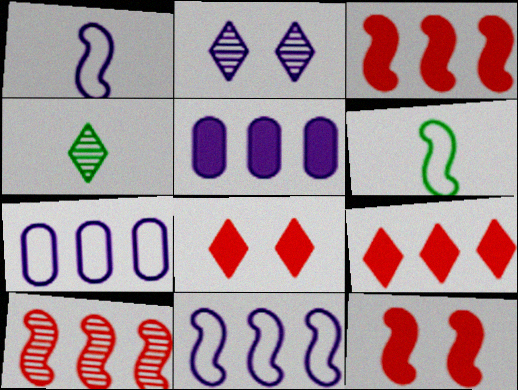[[1, 2, 5], 
[4, 7, 12]]